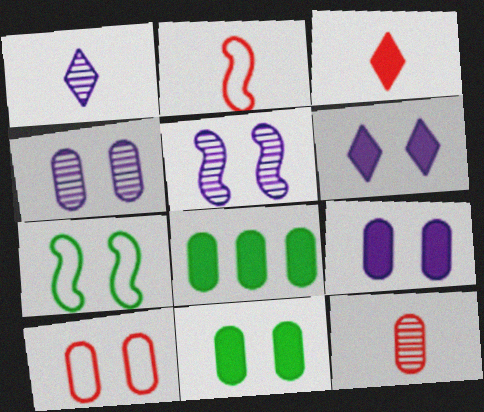[[2, 3, 12], 
[4, 10, 11]]